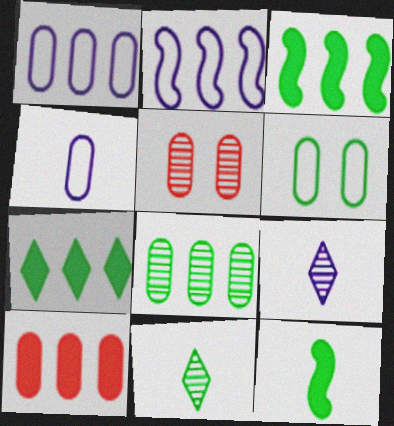[[1, 8, 10], 
[3, 6, 11]]